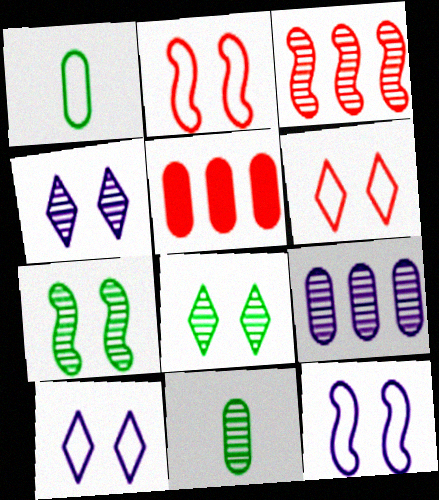[[3, 4, 11]]